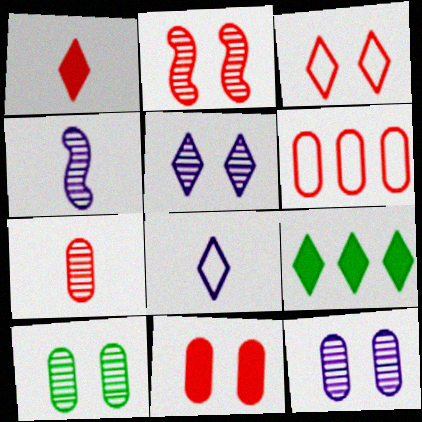[[1, 2, 6], 
[2, 3, 11], 
[2, 5, 10], 
[6, 7, 11]]